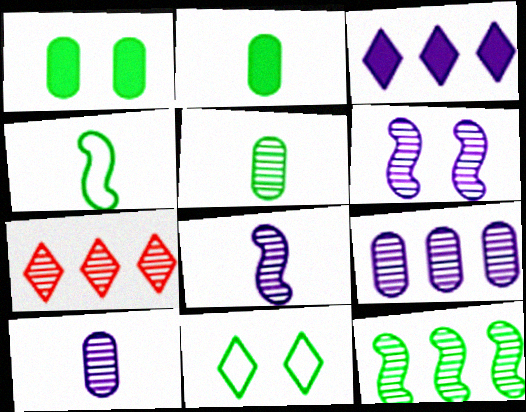[[2, 11, 12], 
[5, 6, 7], 
[7, 9, 12]]